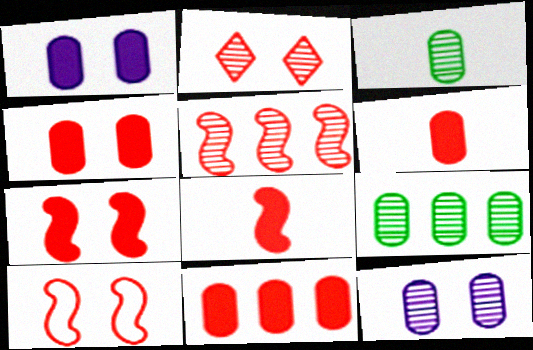[[2, 4, 10], 
[4, 6, 11], 
[5, 8, 10]]